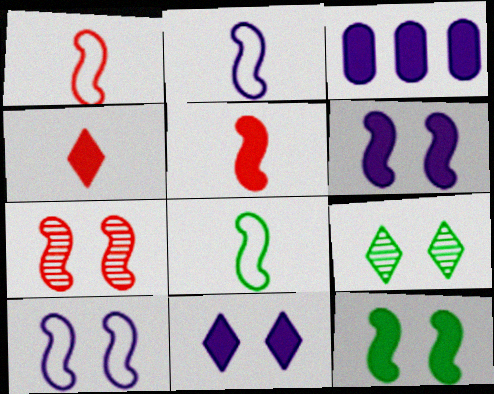[[1, 2, 8], 
[1, 3, 9], 
[3, 4, 12], 
[7, 10, 12]]